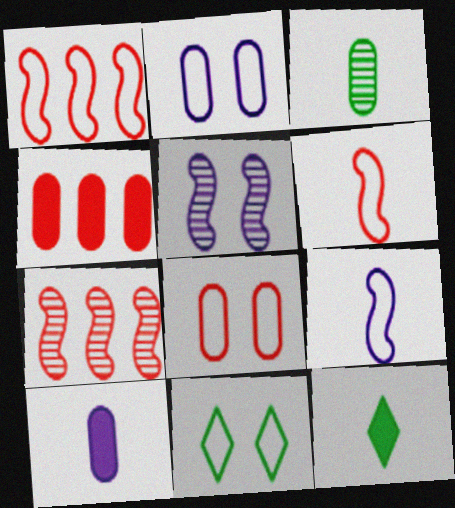[[2, 3, 4], 
[2, 7, 12], 
[7, 10, 11]]